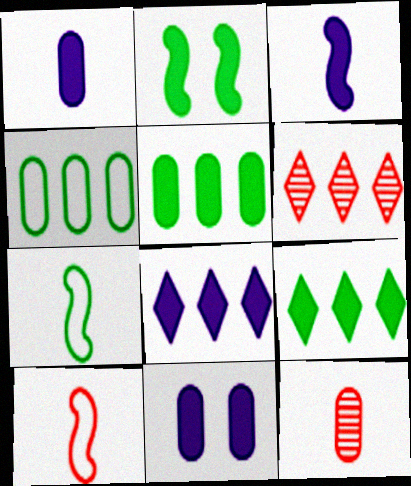[[3, 8, 11], 
[4, 11, 12], 
[6, 7, 11]]